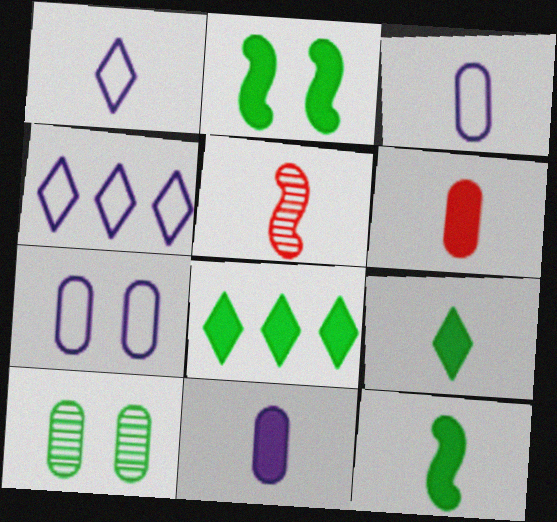[[3, 5, 9], 
[5, 7, 8]]